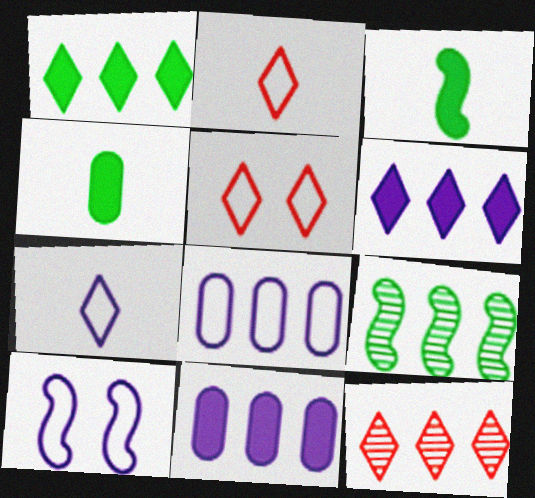[[4, 10, 12], 
[7, 8, 10]]